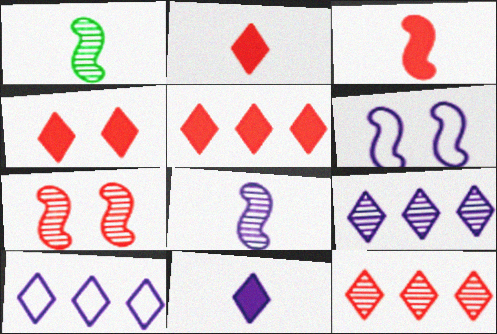[[2, 4, 5]]